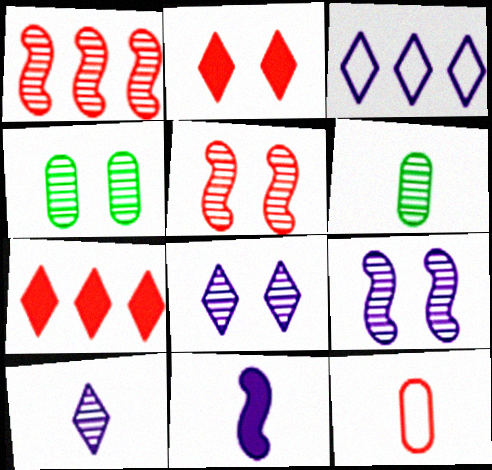[[1, 2, 12], 
[1, 4, 10], 
[1, 6, 8], 
[4, 5, 8], 
[5, 7, 12]]